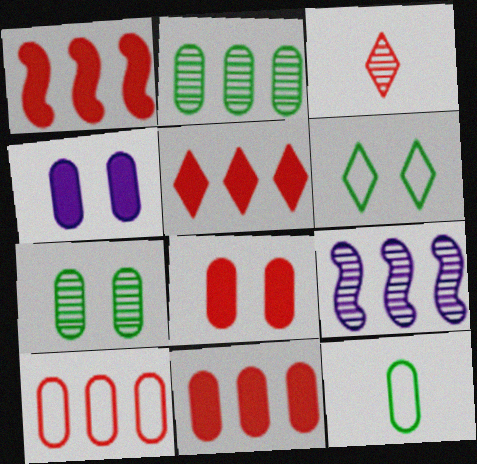[[1, 5, 11], 
[3, 7, 9]]